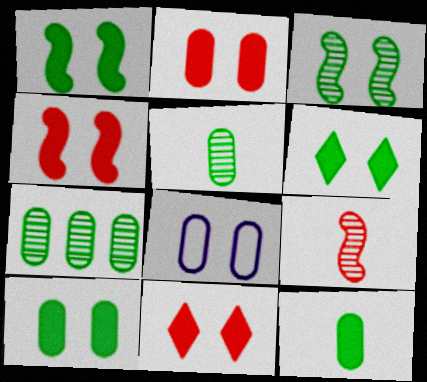[[1, 6, 10], 
[2, 4, 11], 
[3, 8, 11]]